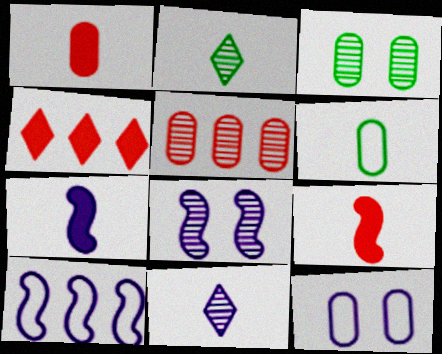[[2, 5, 8], 
[4, 6, 8], 
[6, 9, 11], 
[7, 8, 10]]